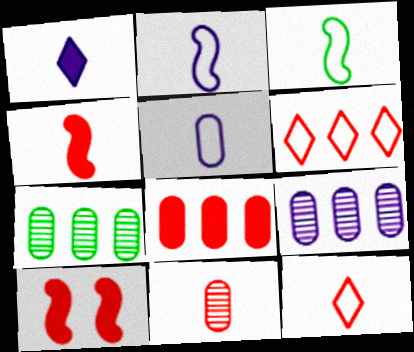[[1, 3, 11], 
[3, 5, 12], 
[4, 11, 12], 
[6, 10, 11]]